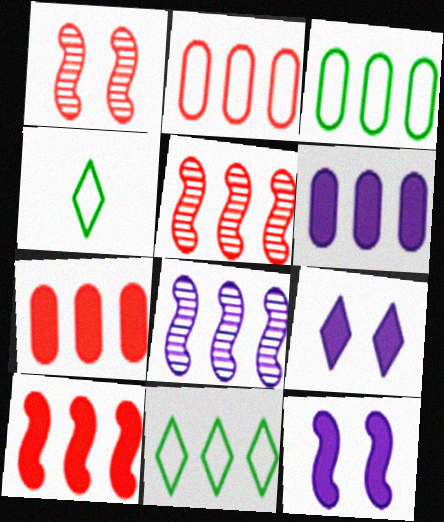[[1, 4, 6], 
[5, 6, 11], 
[7, 8, 11]]